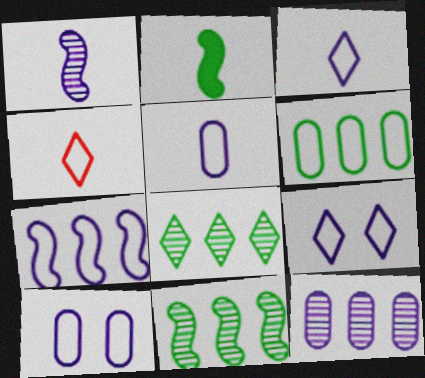[[3, 7, 10], 
[5, 7, 9]]